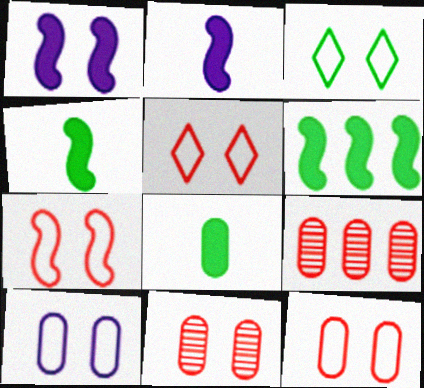[[1, 3, 11], 
[2, 3, 9], 
[3, 7, 10], 
[5, 7, 12], 
[8, 9, 10]]